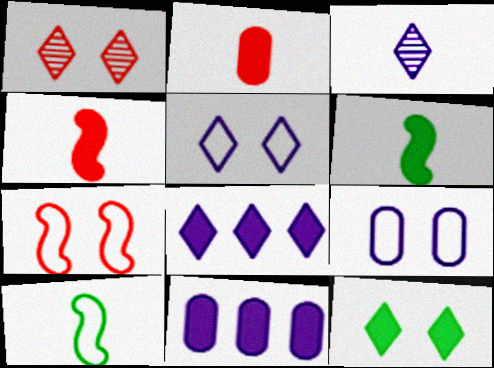[[1, 5, 12], 
[1, 10, 11], 
[2, 3, 10], 
[3, 5, 8], 
[4, 11, 12]]